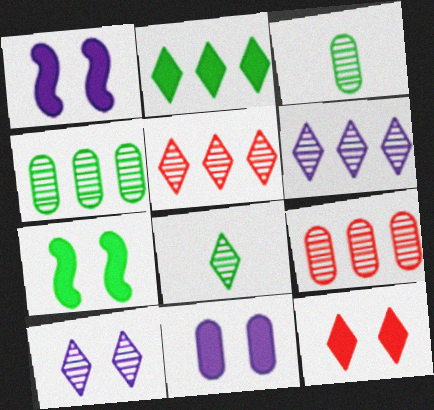[[5, 8, 10], 
[7, 11, 12]]